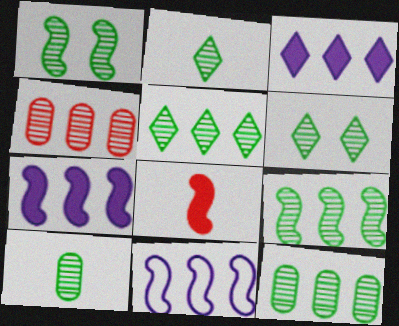[[1, 2, 12], 
[1, 5, 10], 
[1, 8, 11], 
[2, 5, 6], 
[5, 9, 12], 
[6, 9, 10]]